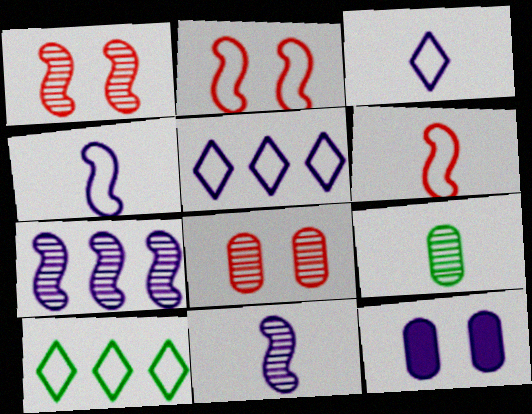[[3, 7, 12], 
[5, 11, 12]]